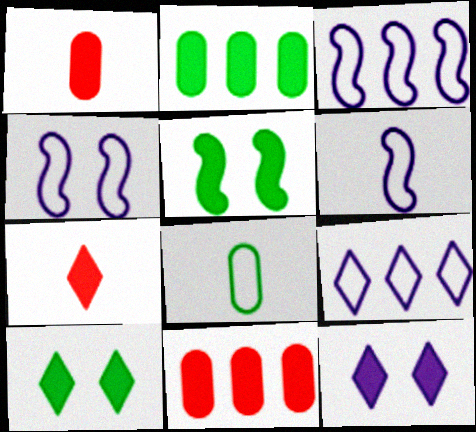[[3, 4, 6]]